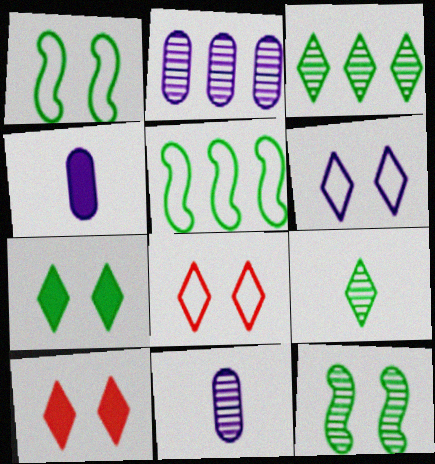[[5, 10, 11]]